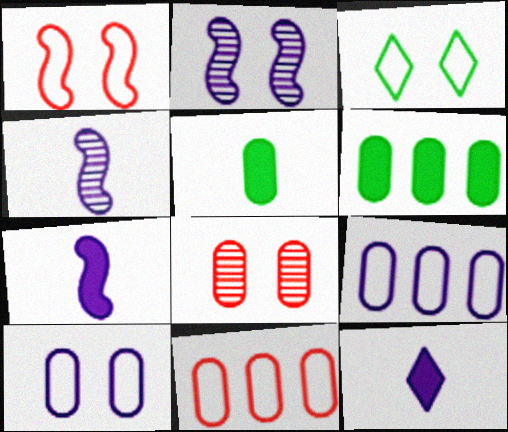[[1, 3, 10], 
[2, 9, 12], 
[5, 8, 9]]